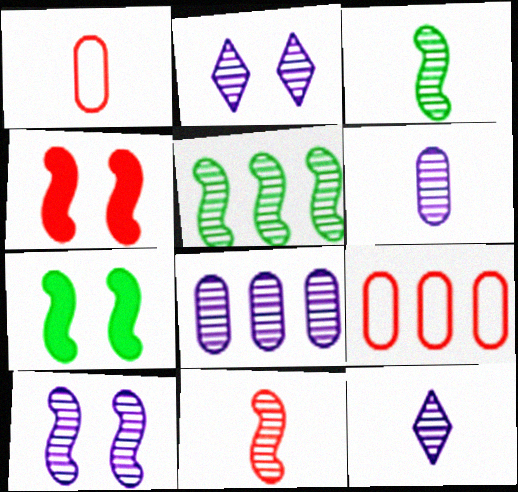[[5, 10, 11], 
[7, 9, 12], 
[8, 10, 12]]